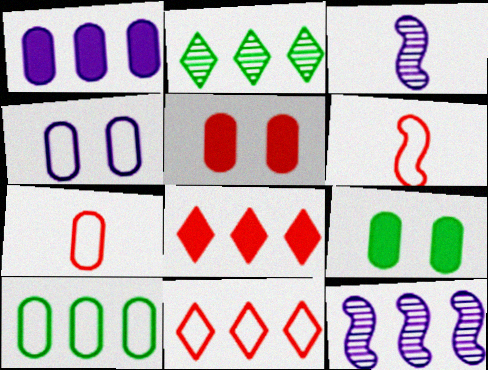[[3, 9, 11], 
[4, 7, 10], 
[8, 10, 12]]